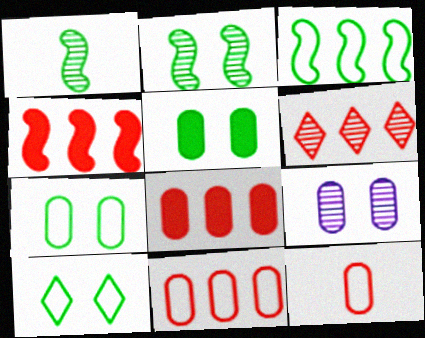[[1, 6, 9], 
[2, 5, 10], 
[4, 6, 11]]